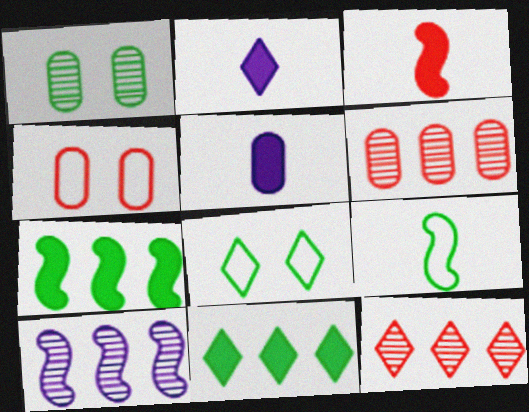[[1, 9, 11], 
[2, 8, 12], 
[3, 4, 12]]